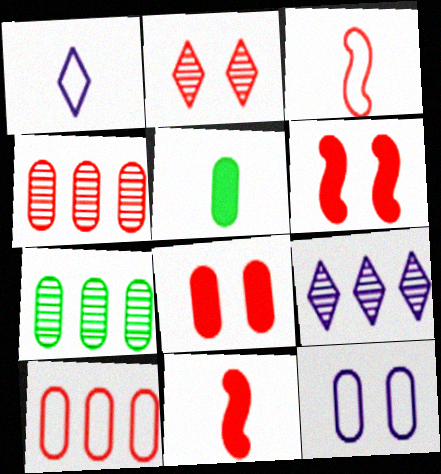[[1, 6, 7], 
[2, 10, 11], 
[4, 5, 12]]